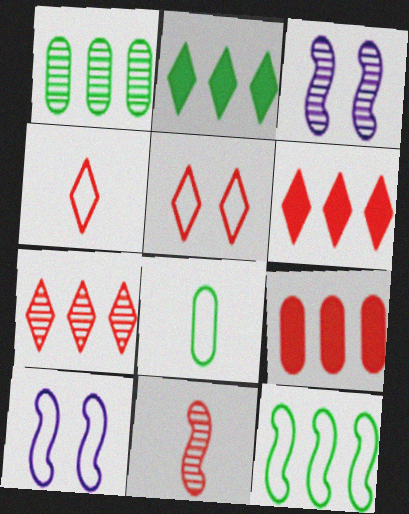[[1, 2, 12], 
[3, 6, 8], 
[5, 9, 11]]